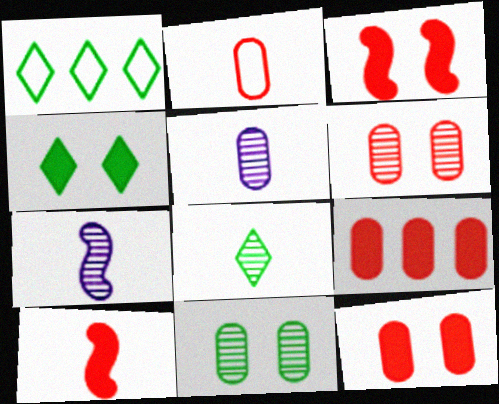[[1, 3, 5], 
[1, 4, 8], 
[1, 7, 12], 
[2, 6, 9]]